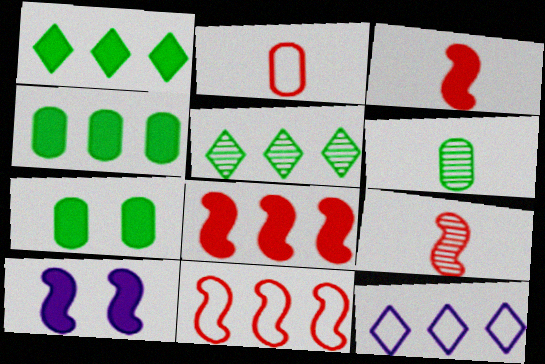[[2, 5, 10], 
[7, 9, 12]]